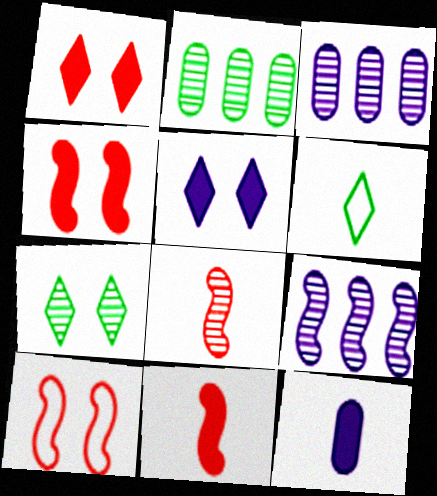[[3, 4, 6], 
[3, 7, 8], 
[6, 8, 12]]